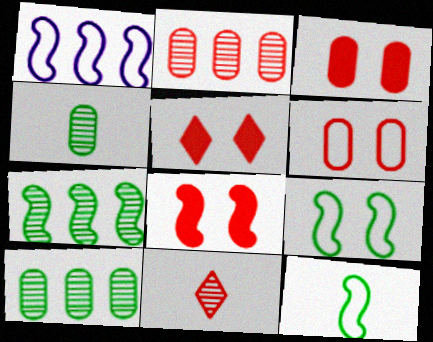[[1, 4, 5], 
[3, 5, 8]]